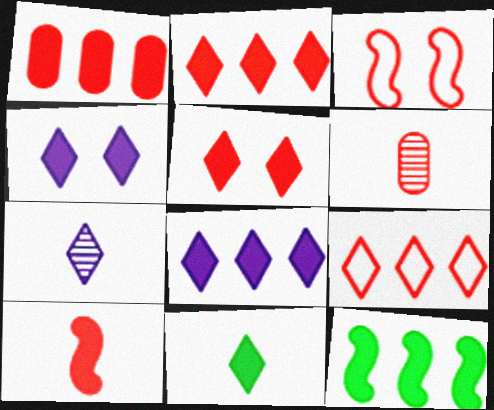[[1, 5, 10], 
[1, 8, 12], 
[2, 3, 6], 
[2, 4, 11], 
[5, 8, 11]]